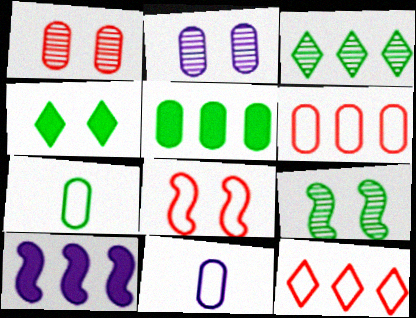[[1, 5, 11], 
[2, 4, 8], 
[3, 6, 10]]